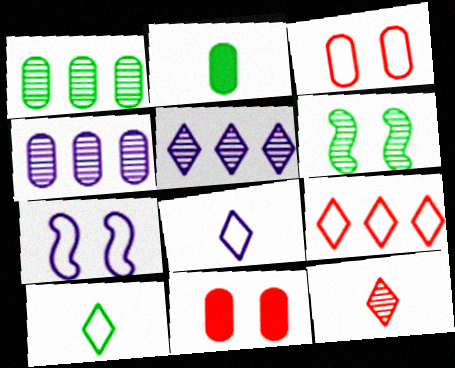[[2, 3, 4], 
[4, 6, 12]]